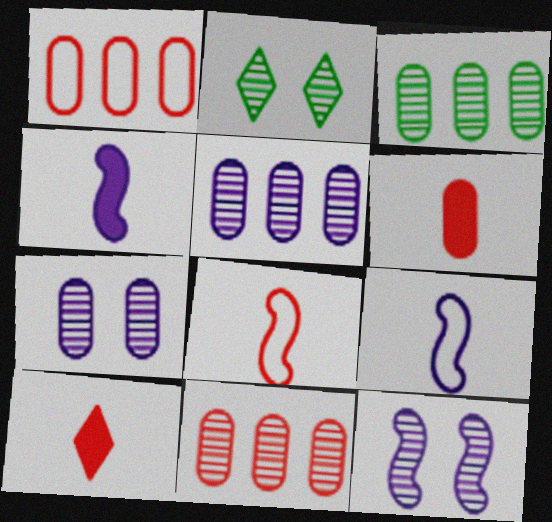[[1, 2, 4], 
[3, 5, 11]]